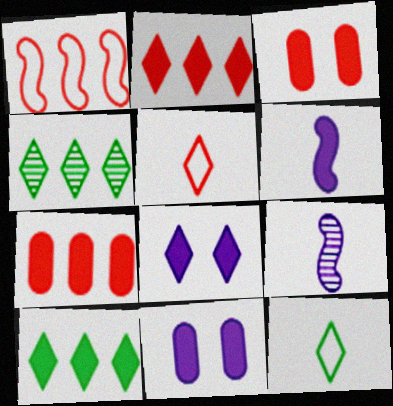[[3, 6, 10], 
[4, 5, 8]]